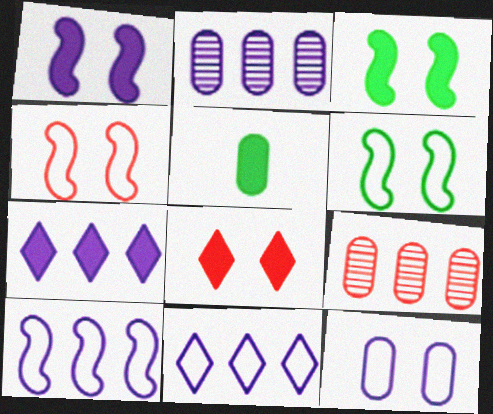[[2, 7, 10], 
[5, 9, 12]]